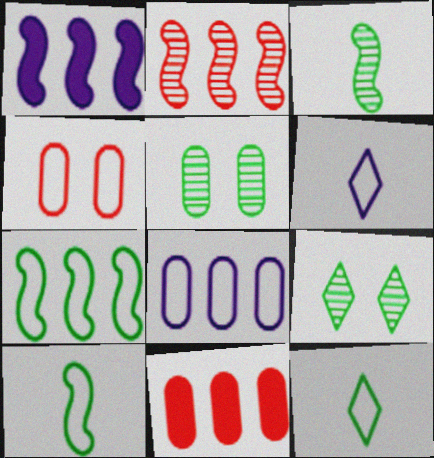[[1, 2, 7], 
[4, 6, 7]]